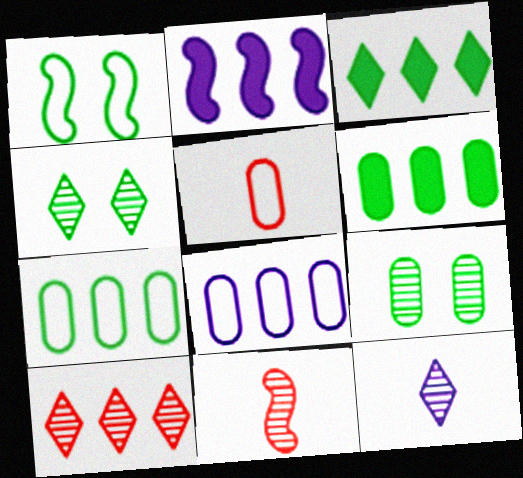[[1, 2, 11], 
[2, 4, 5], 
[2, 7, 10], 
[4, 10, 12]]